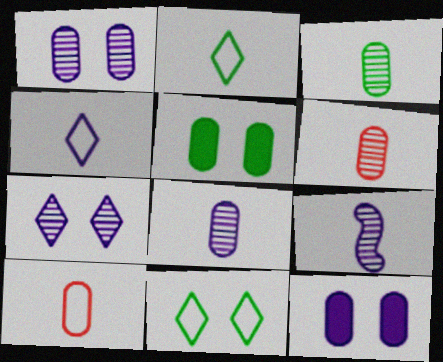[[3, 6, 8]]